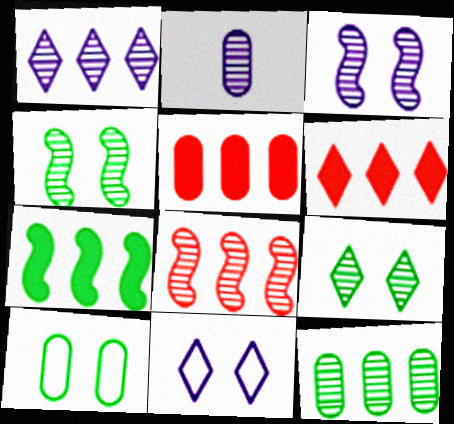[[1, 2, 3], 
[1, 8, 12], 
[2, 5, 10], 
[2, 8, 9]]